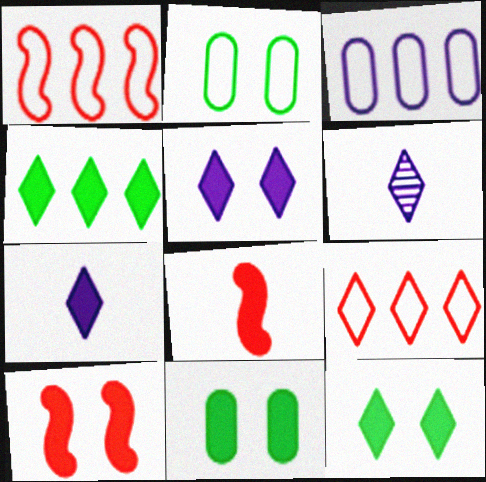[[1, 6, 11], 
[5, 10, 11], 
[6, 9, 12]]